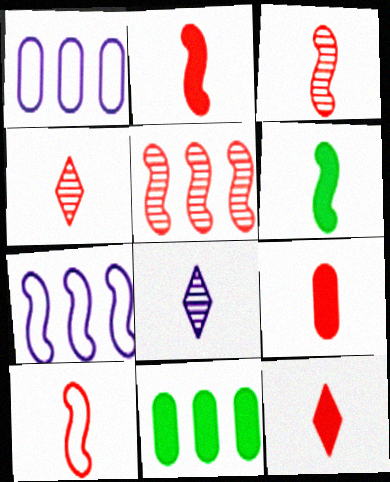[[2, 3, 10], 
[2, 9, 12], 
[4, 9, 10]]